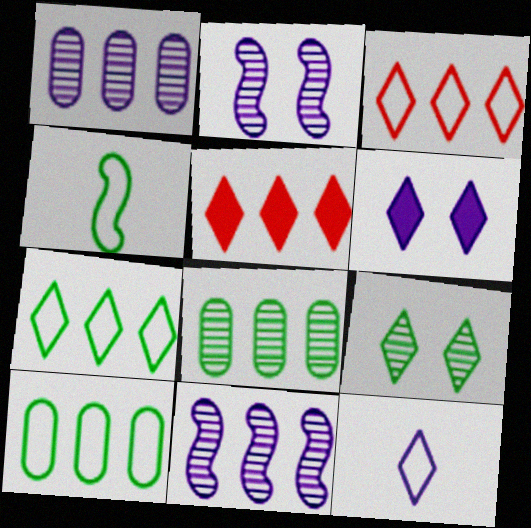[[5, 9, 12], 
[5, 10, 11]]